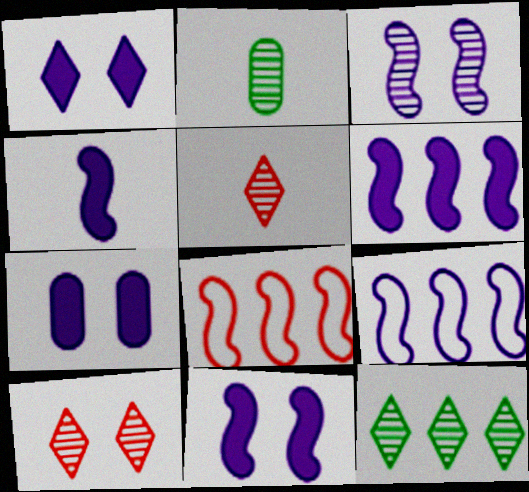[[1, 2, 8], 
[1, 7, 11], 
[3, 4, 9], 
[4, 6, 11]]